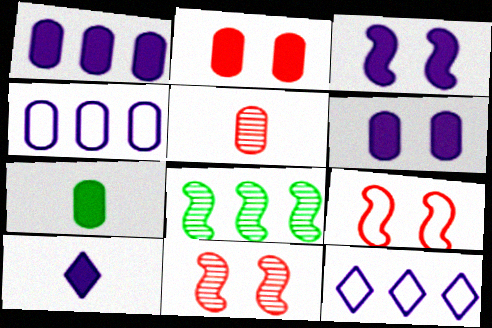[[1, 2, 7], 
[1, 3, 10], 
[7, 11, 12]]